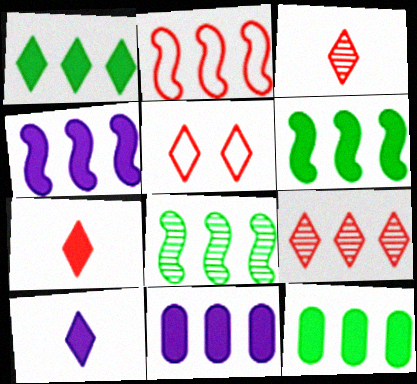[[1, 6, 12], 
[2, 4, 8], 
[5, 7, 9]]